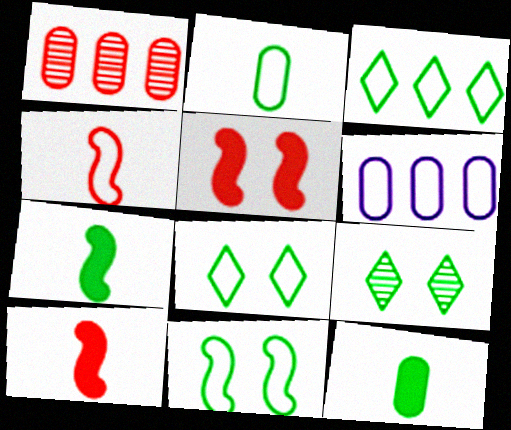[[2, 3, 11], 
[4, 6, 8], 
[6, 9, 10]]